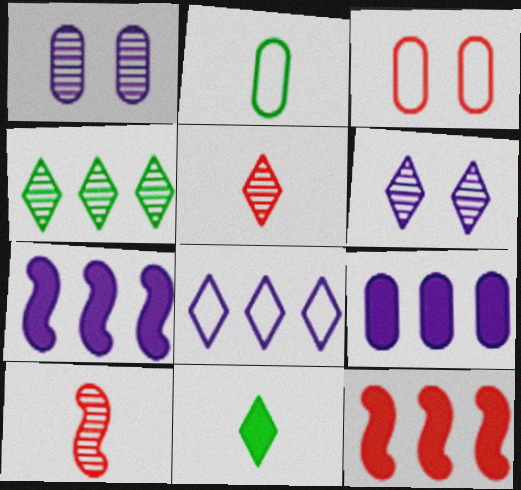[[1, 4, 10], 
[2, 6, 12], 
[3, 5, 12], 
[4, 5, 6]]